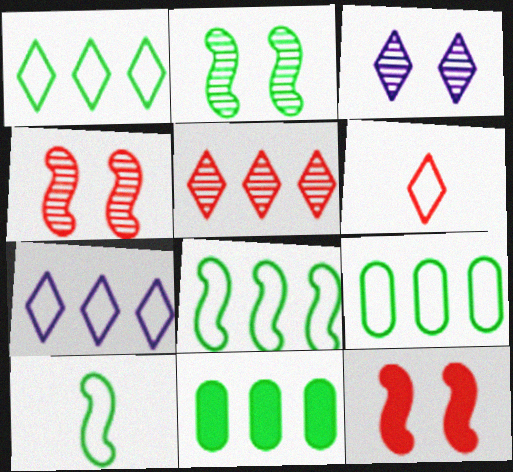[[1, 8, 9]]